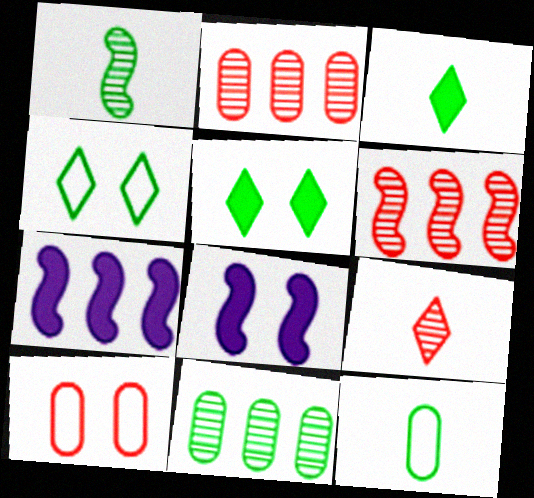[[1, 3, 12]]